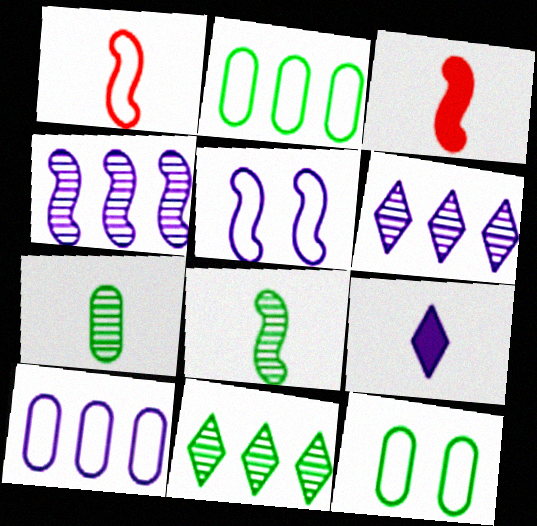[[1, 7, 9], 
[3, 6, 12]]